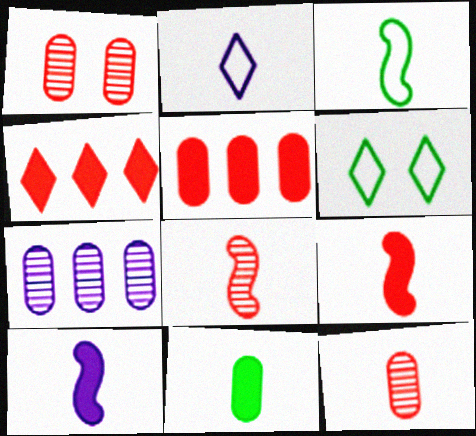[[2, 8, 11], 
[3, 8, 10], 
[6, 7, 9]]